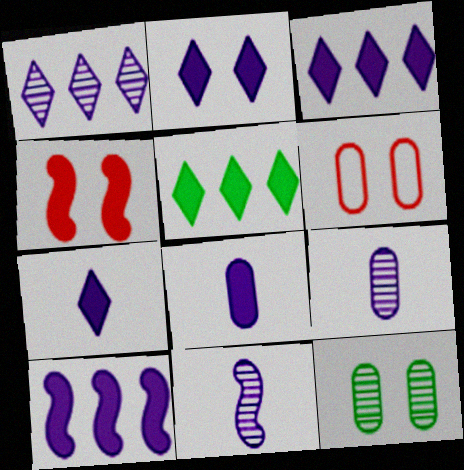[[2, 3, 7], 
[2, 8, 10], 
[4, 5, 8], 
[5, 6, 11]]